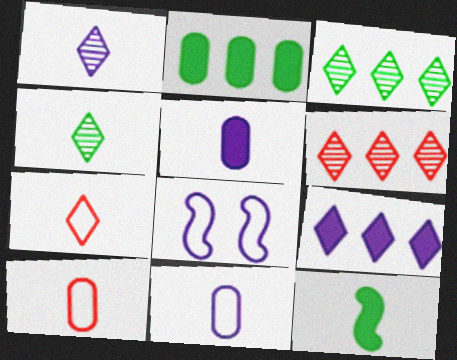[[1, 10, 12]]